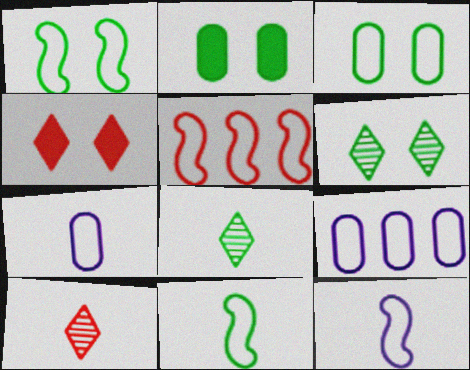[[1, 2, 6], 
[1, 5, 12]]